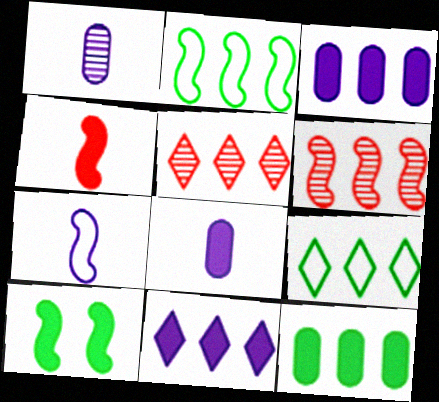[[2, 3, 5], 
[3, 6, 9], 
[5, 9, 11], 
[6, 7, 10]]